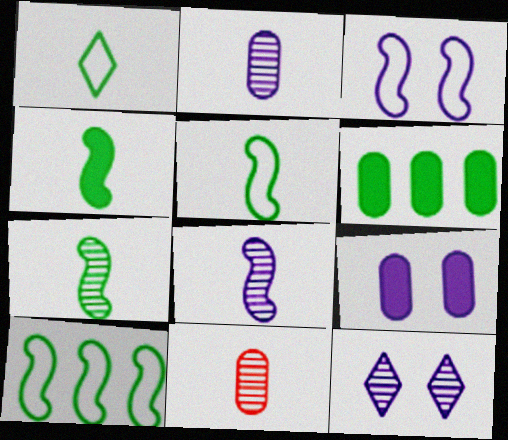[[3, 9, 12], 
[4, 5, 7]]